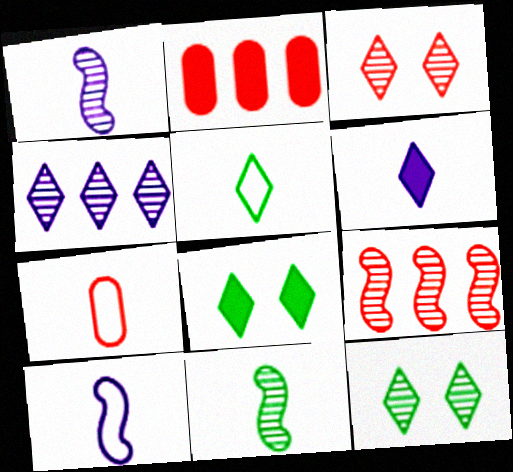[[2, 10, 12], 
[5, 7, 10], 
[6, 7, 11]]